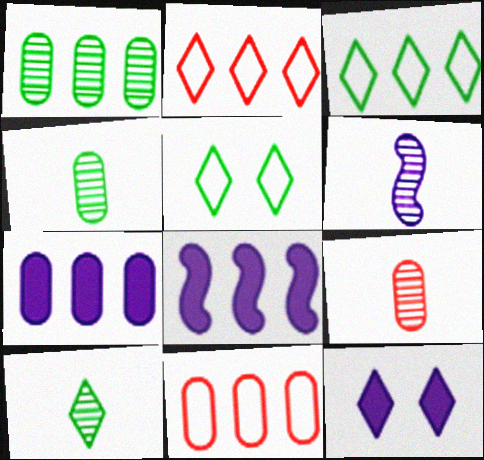[[1, 2, 8], 
[1, 7, 11], 
[2, 10, 12], 
[5, 8, 9], 
[6, 9, 10]]